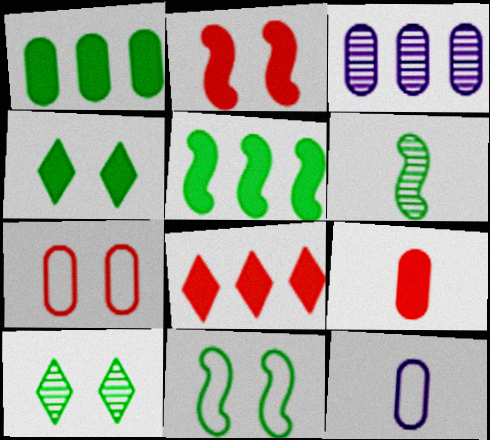[[2, 8, 9], 
[5, 6, 11]]